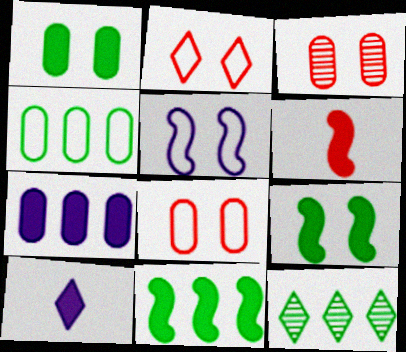[[2, 10, 12], 
[4, 11, 12]]